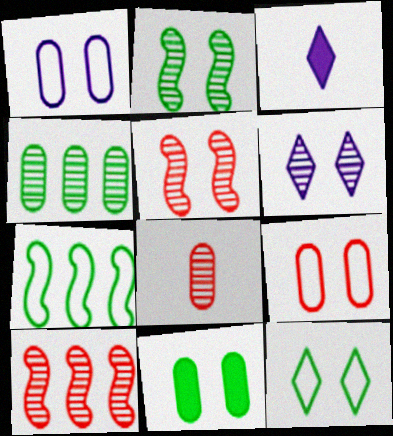[[2, 11, 12]]